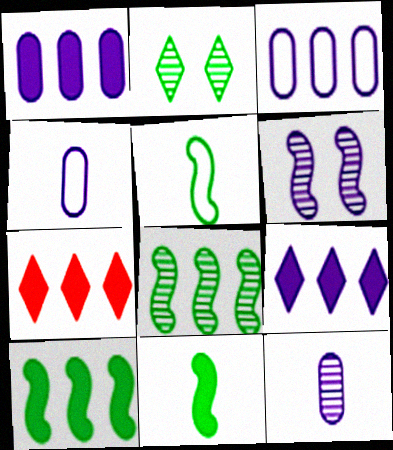[[1, 7, 10], 
[3, 7, 8], 
[4, 6, 9]]